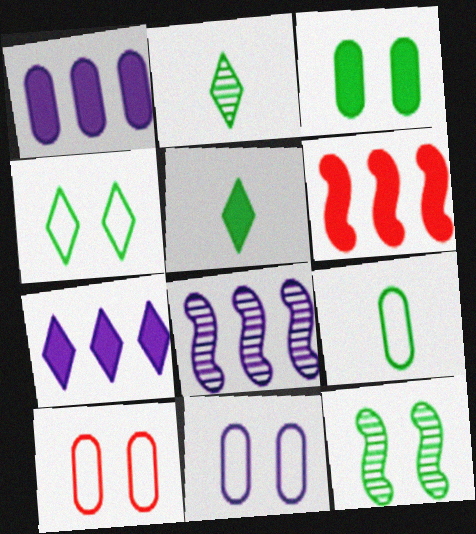[[2, 6, 11], 
[3, 4, 12], 
[5, 8, 10]]